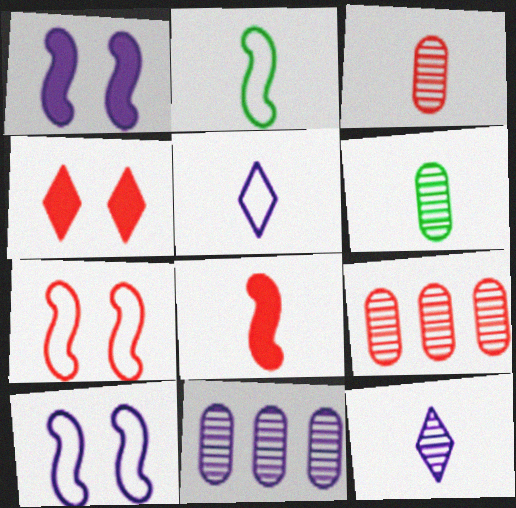[[1, 5, 11], 
[2, 4, 11], 
[5, 6, 8]]